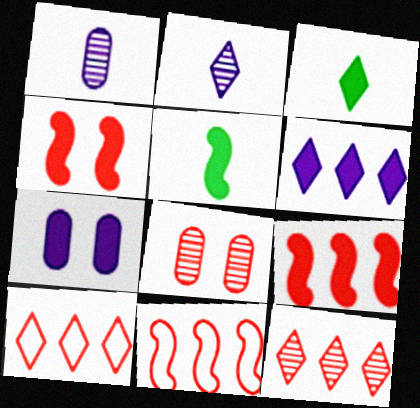[[3, 7, 9]]